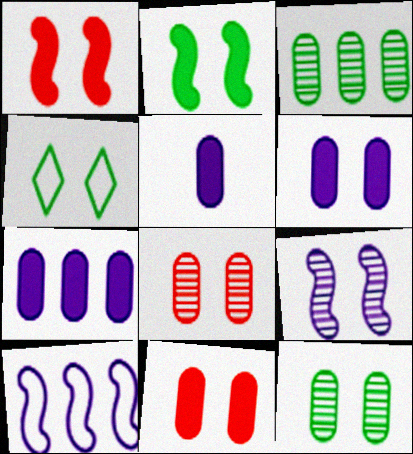[[2, 4, 12], 
[4, 9, 11], 
[5, 6, 7]]